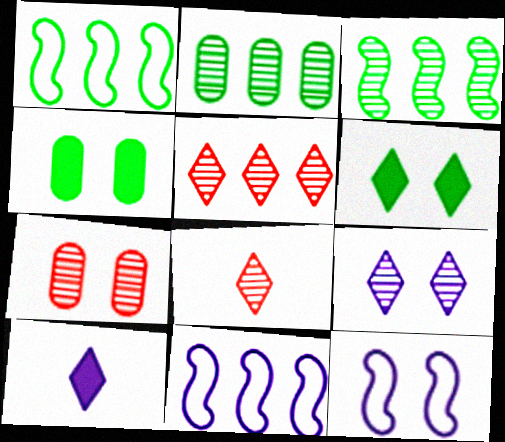[[1, 7, 10], 
[4, 8, 11], 
[6, 7, 12]]